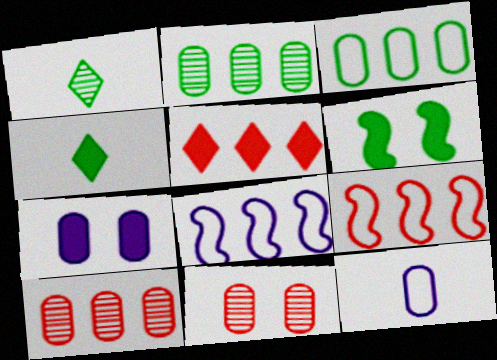[[1, 3, 6], 
[1, 7, 9], 
[2, 5, 8], 
[4, 8, 11], 
[5, 9, 10]]